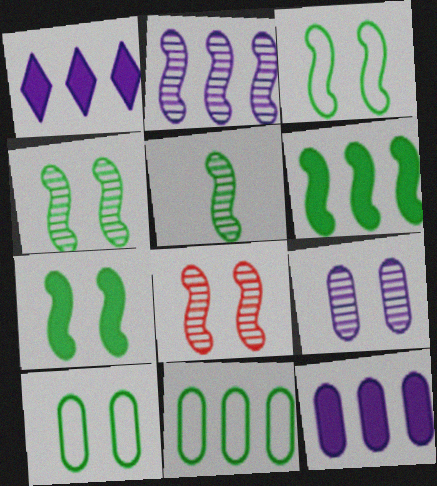[[2, 5, 8], 
[3, 4, 7], 
[3, 5, 6]]